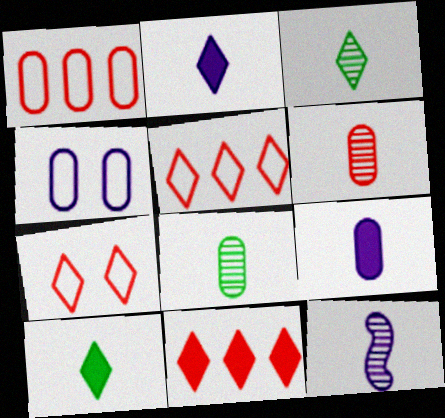[[3, 6, 12]]